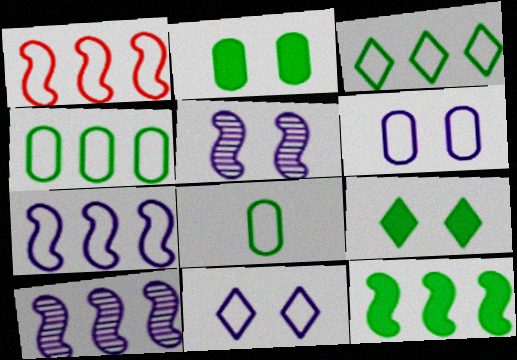[[1, 8, 11], 
[1, 10, 12]]